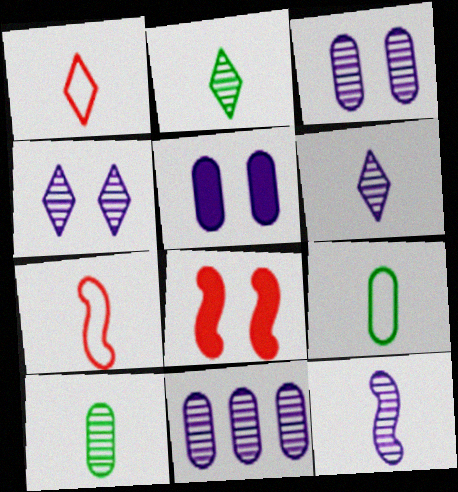[[4, 11, 12]]